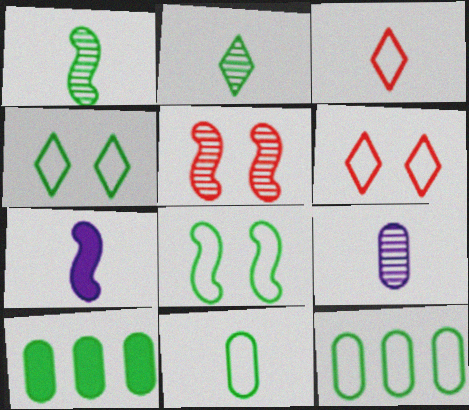[[1, 4, 10], 
[2, 8, 10]]